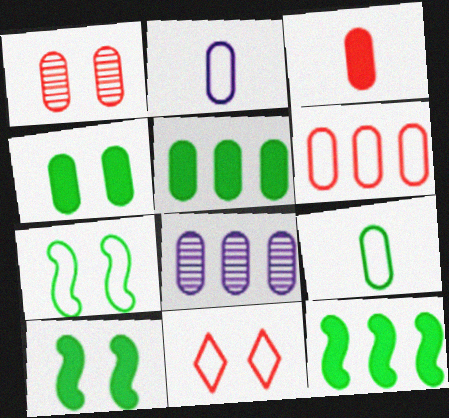[[1, 2, 5], 
[1, 3, 6], 
[5, 6, 8]]